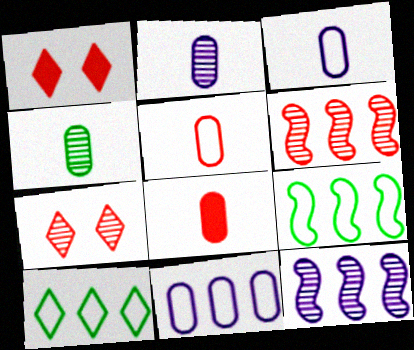[[1, 2, 9], 
[1, 5, 6], 
[3, 4, 8], 
[4, 7, 12]]